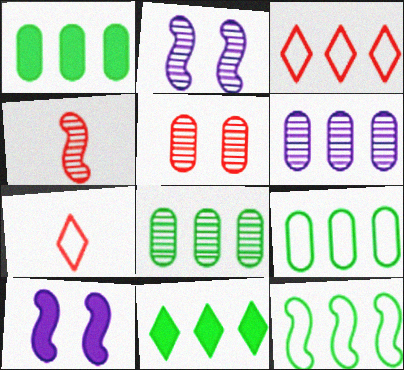[[1, 2, 7], 
[1, 8, 9], 
[4, 10, 12], 
[7, 8, 10], 
[8, 11, 12]]